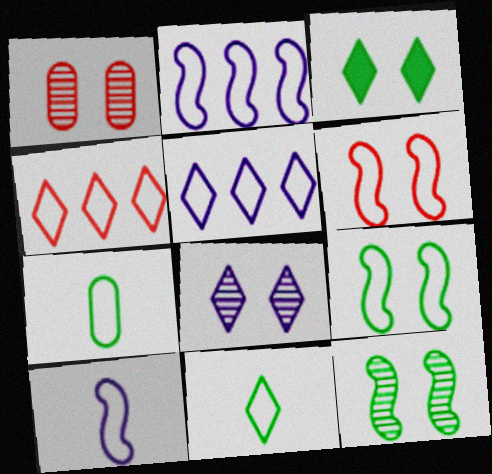[[1, 8, 12], 
[5, 6, 7]]